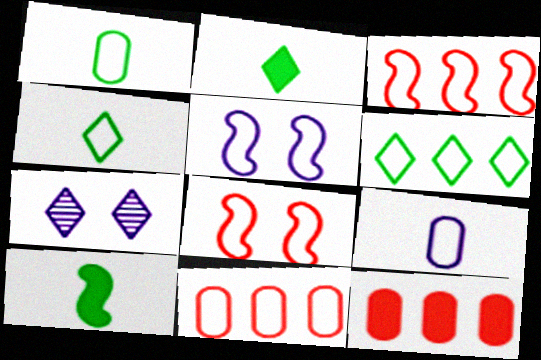[[4, 5, 11], 
[6, 8, 9], 
[7, 10, 11]]